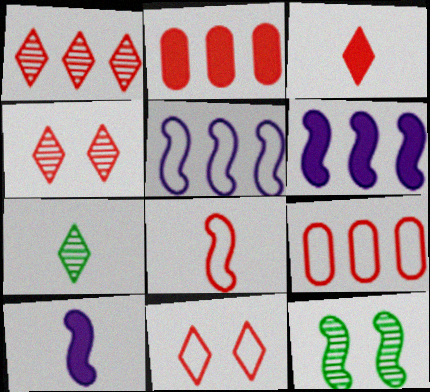[[1, 3, 11], 
[2, 4, 8], 
[6, 8, 12], 
[8, 9, 11]]